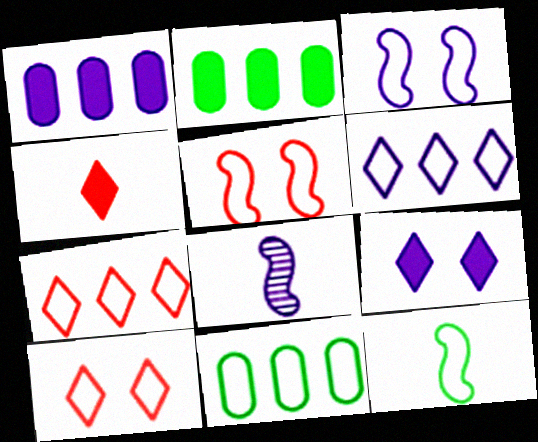[[2, 8, 10]]